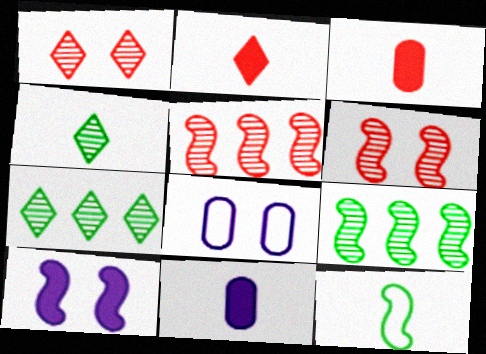[[2, 8, 9], 
[5, 10, 12]]